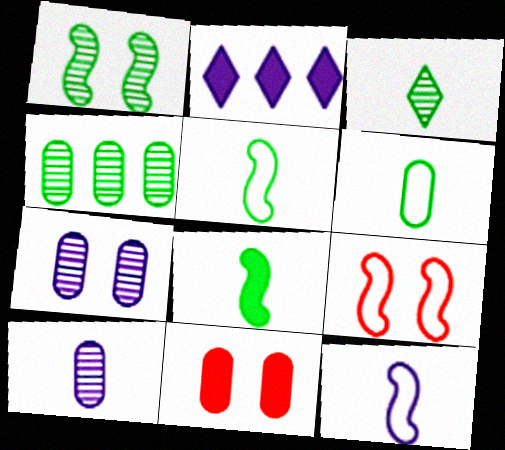[[1, 3, 4], 
[2, 7, 12], 
[2, 8, 11], 
[3, 6, 8]]